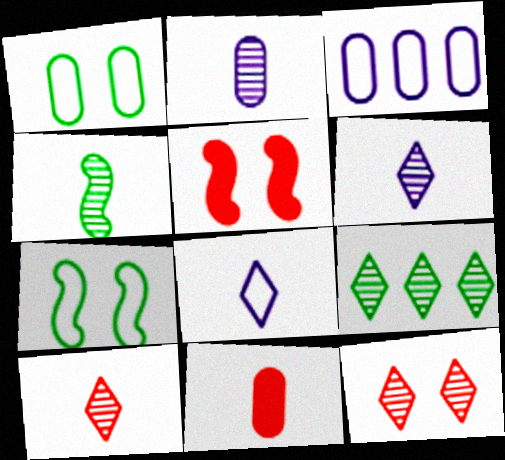[[2, 4, 10], 
[4, 8, 11], 
[6, 9, 12]]